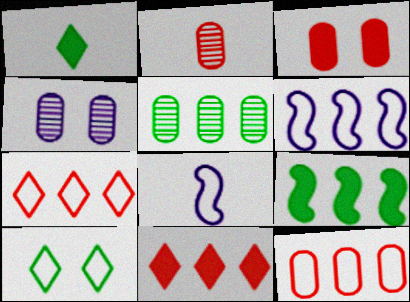[[1, 2, 8], 
[2, 3, 12], 
[2, 4, 5], 
[5, 6, 11], 
[8, 10, 12]]